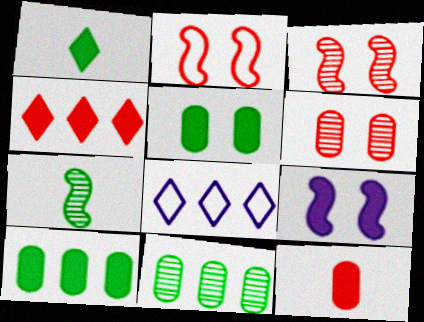[]